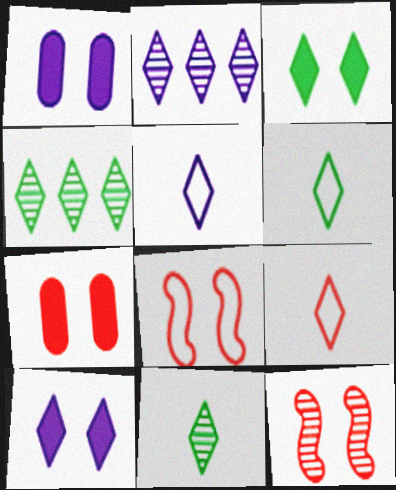[[2, 3, 9], 
[2, 5, 10], 
[3, 4, 6], 
[4, 9, 10], 
[5, 6, 9]]